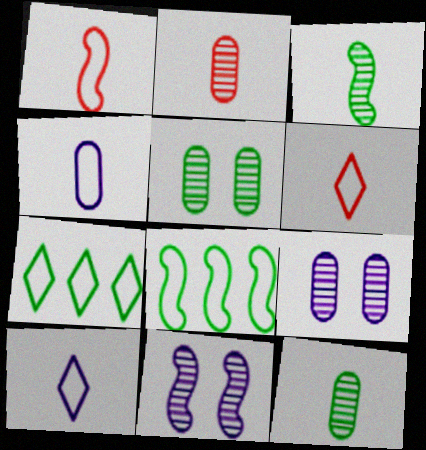[]